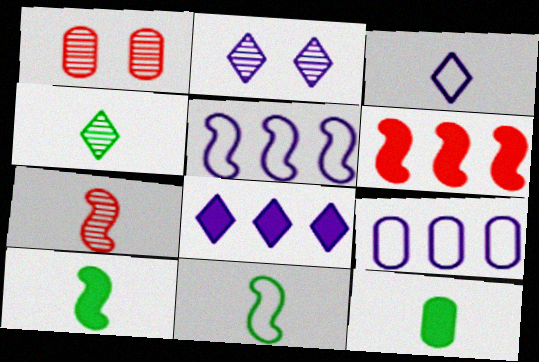[[1, 8, 11], 
[1, 9, 12], 
[2, 3, 8], 
[3, 7, 12], 
[4, 11, 12]]